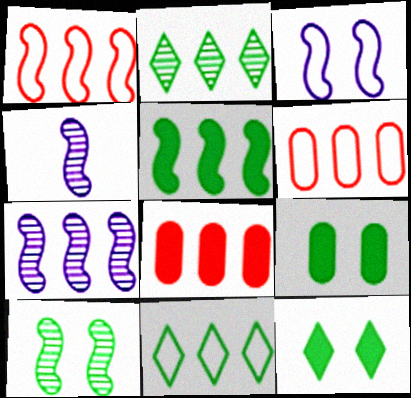[[1, 5, 7], 
[4, 6, 12], 
[7, 8, 11]]